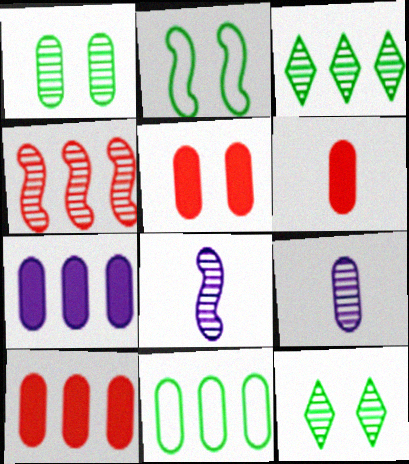[[4, 9, 12], 
[5, 6, 10], 
[5, 9, 11]]